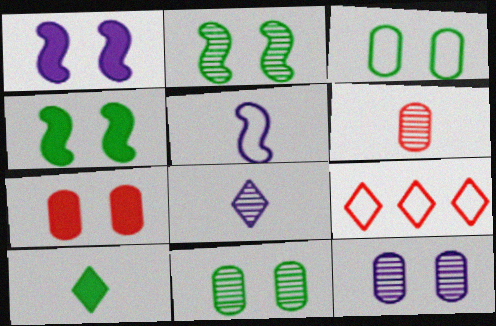[[3, 5, 9], 
[3, 7, 12], 
[5, 6, 10]]